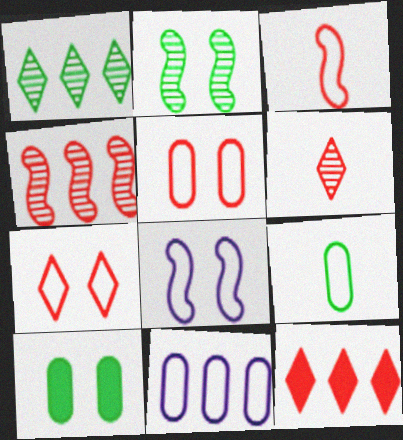[[5, 9, 11], 
[6, 7, 12]]